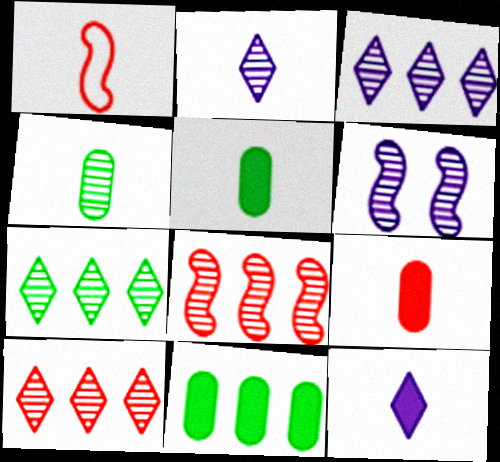[[1, 2, 5], 
[1, 4, 12], 
[3, 7, 10], 
[4, 6, 10]]